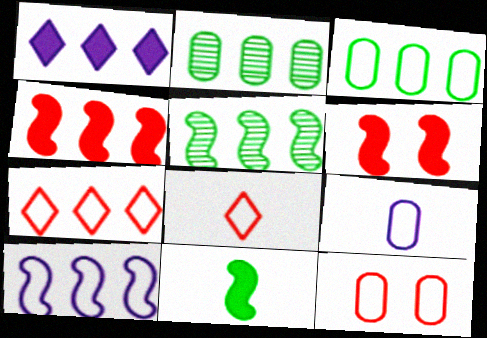[[3, 7, 10], 
[3, 9, 12], 
[4, 5, 10]]